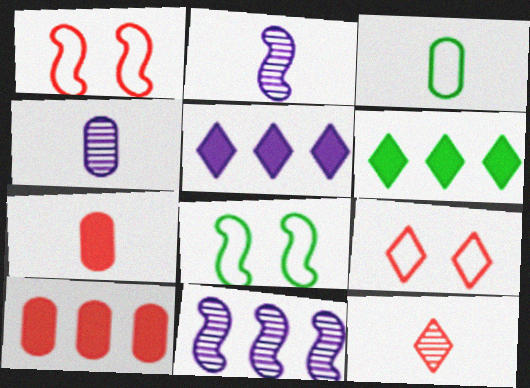[[1, 4, 6], 
[1, 10, 12], 
[3, 4, 7]]